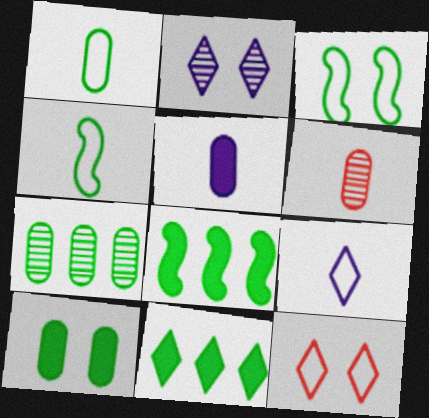[[1, 5, 6], 
[1, 7, 10]]